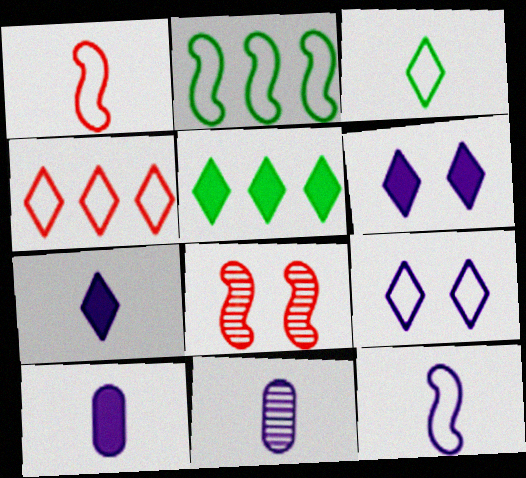[[3, 4, 9], 
[7, 11, 12]]